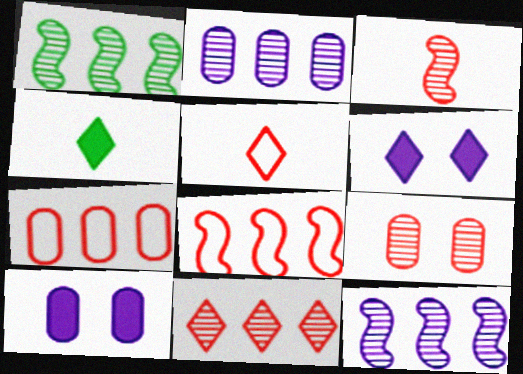[[1, 2, 11], 
[1, 5, 10], 
[3, 9, 11]]